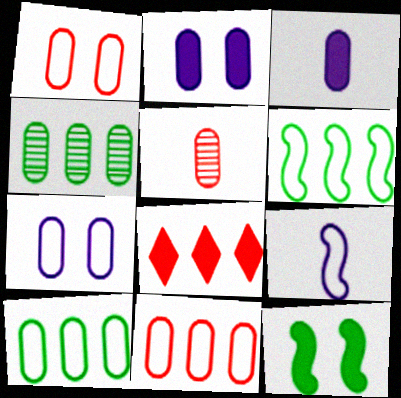[[1, 3, 4], 
[2, 5, 10], 
[3, 8, 12]]